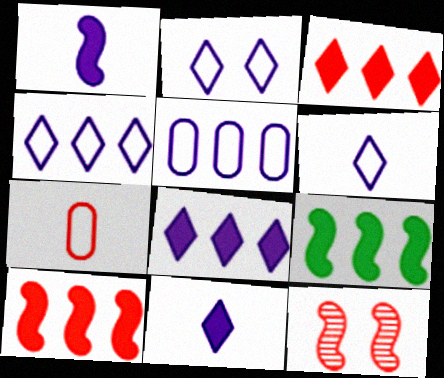[[2, 4, 6], 
[3, 7, 12]]